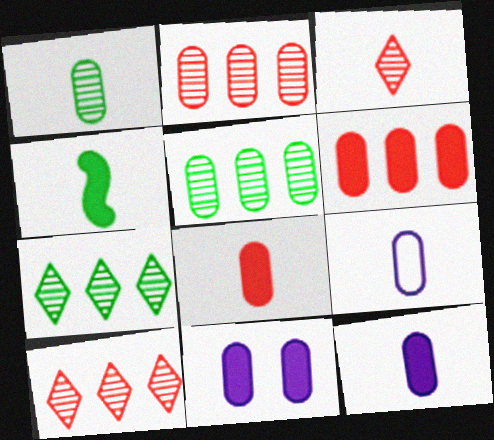[[1, 8, 9], 
[3, 4, 9]]